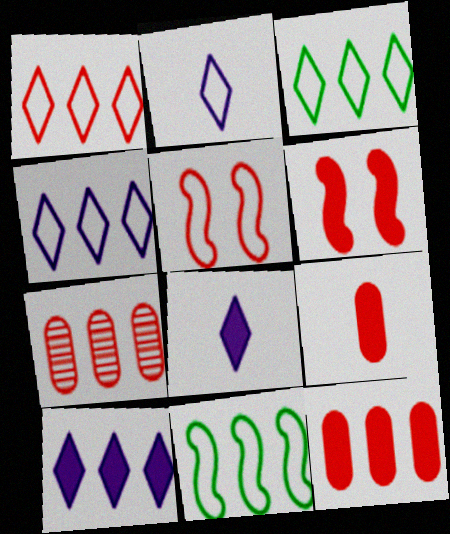[[1, 3, 4], 
[7, 10, 11]]